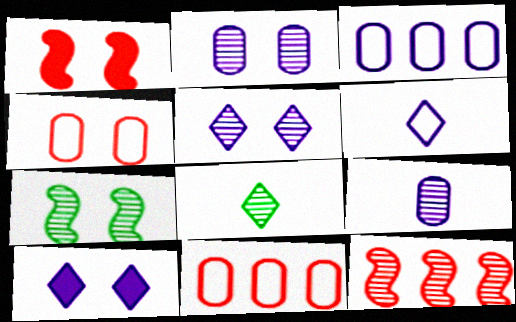[[1, 3, 8], 
[2, 8, 12], 
[4, 7, 10]]